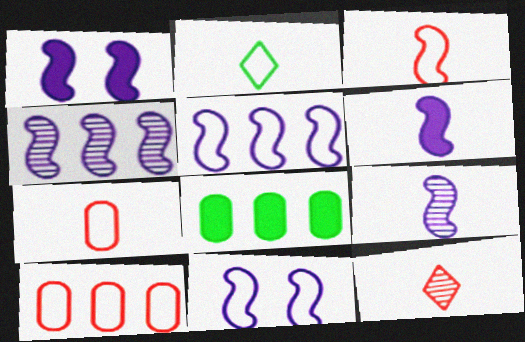[[1, 5, 9], 
[2, 10, 11], 
[4, 6, 11], 
[8, 11, 12]]